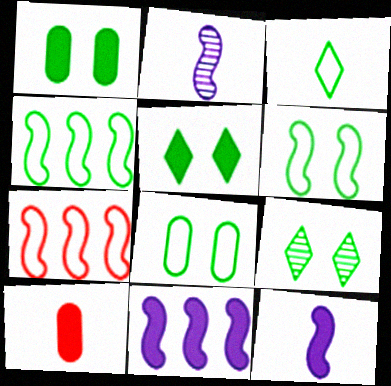[[1, 6, 9], 
[2, 3, 10], 
[3, 4, 8], 
[5, 10, 11]]